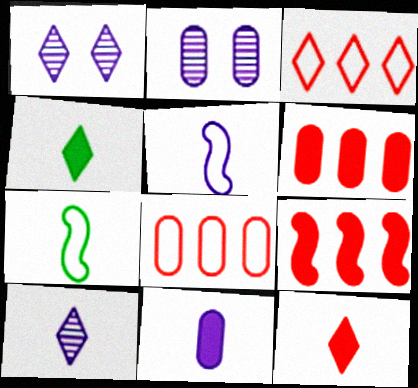[[1, 3, 4], 
[1, 6, 7], 
[5, 10, 11]]